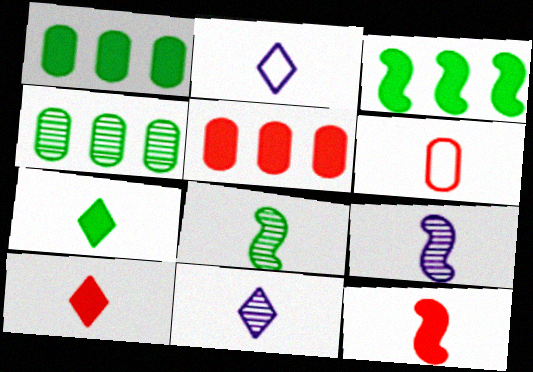[[6, 7, 9]]